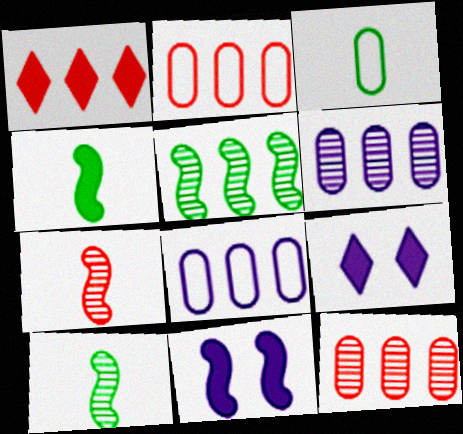[[1, 5, 8], 
[2, 9, 10]]